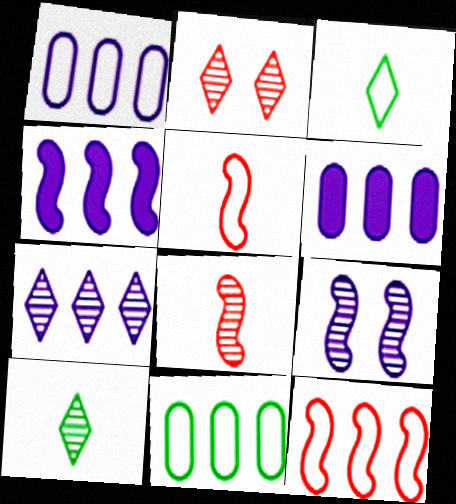[[1, 4, 7], 
[2, 7, 10]]